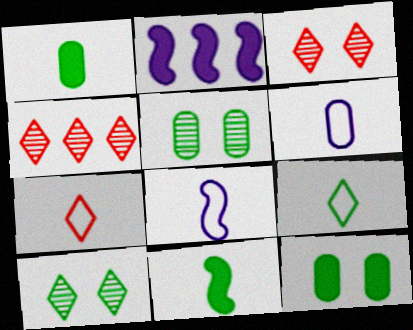[[2, 5, 7], 
[4, 8, 12]]